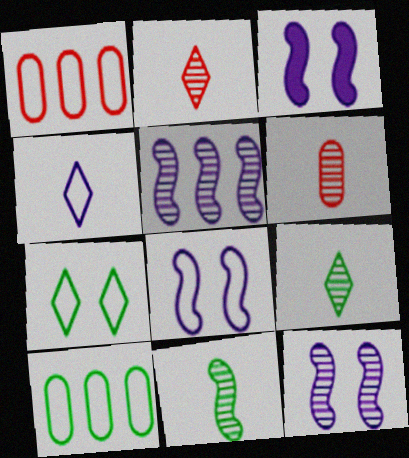[[1, 3, 9], 
[2, 3, 10], 
[3, 8, 12]]